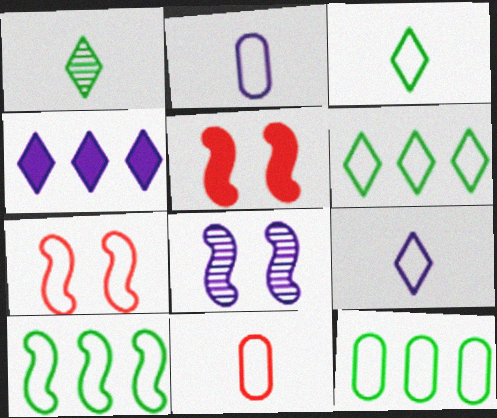[[2, 4, 8], 
[2, 6, 7], 
[6, 10, 12], 
[7, 9, 12]]